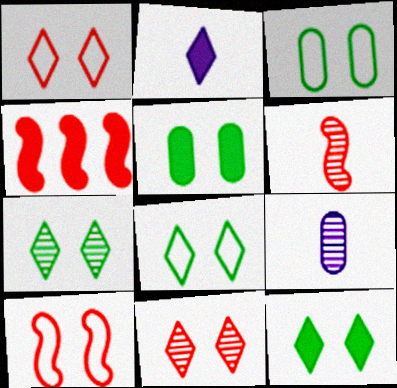[[2, 4, 5], 
[4, 6, 10], 
[4, 8, 9], 
[7, 8, 12]]